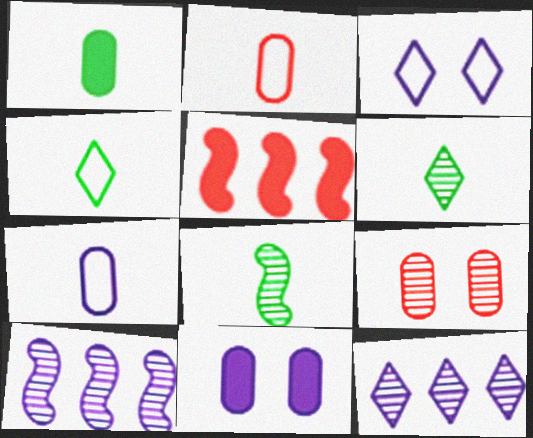[[1, 4, 8], 
[6, 9, 10], 
[8, 9, 12]]